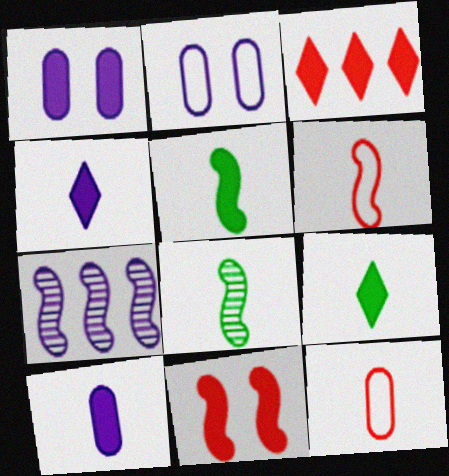[[1, 3, 5], 
[2, 3, 8], 
[2, 4, 7], 
[4, 8, 12]]